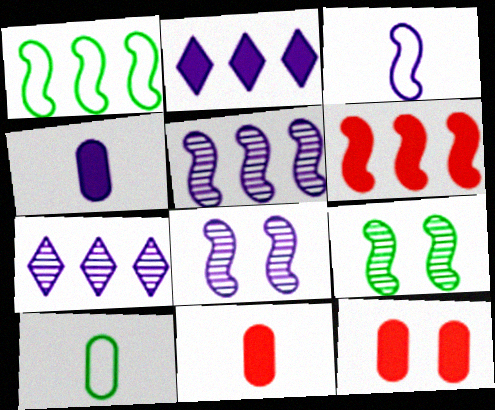[[1, 5, 6], 
[3, 6, 9]]